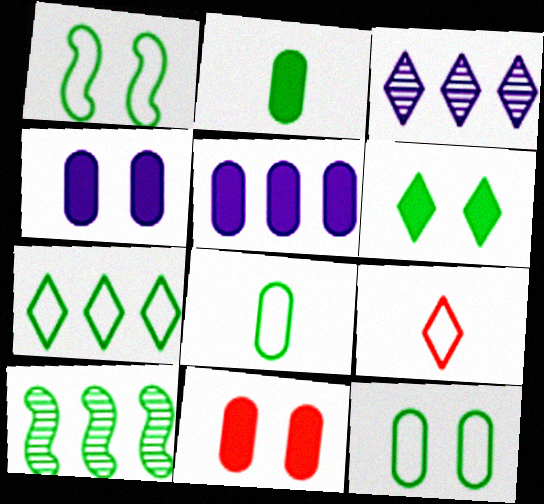[[1, 7, 8], 
[2, 5, 11], 
[3, 6, 9], 
[4, 9, 10], 
[6, 8, 10]]